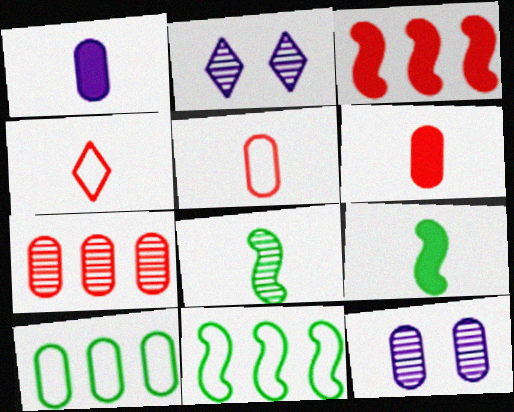[[1, 4, 8], 
[2, 6, 11], 
[2, 7, 8], 
[6, 10, 12]]